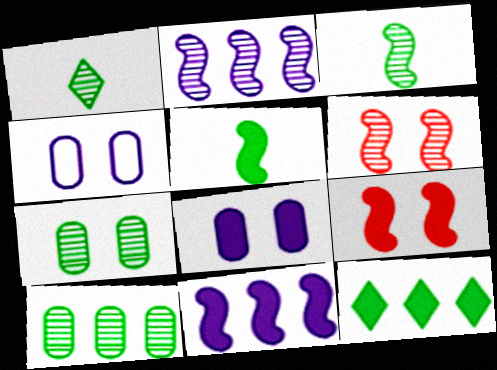[[2, 3, 6], 
[5, 9, 11]]